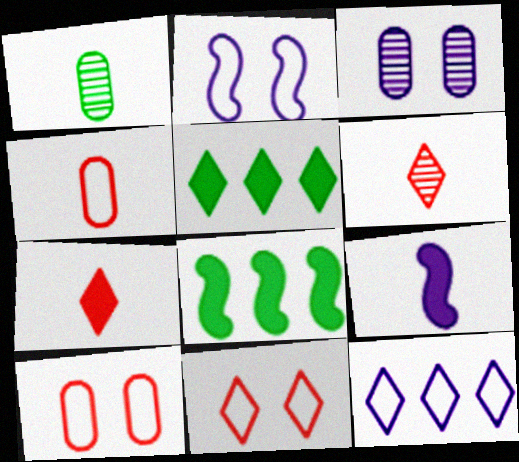[[3, 9, 12]]